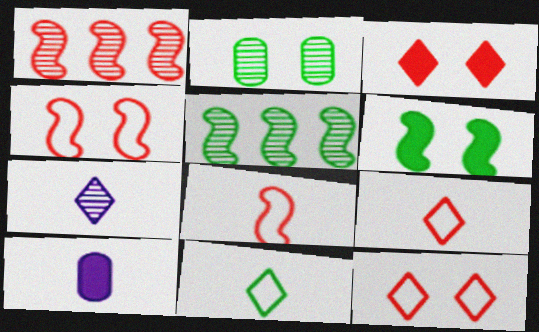[[1, 2, 7], 
[5, 10, 12]]